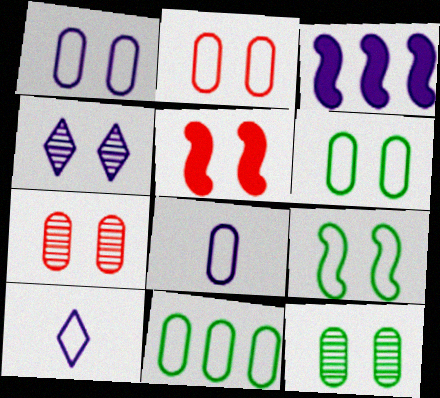[[1, 2, 6], 
[2, 8, 11], 
[3, 4, 8], 
[4, 5, 6]]